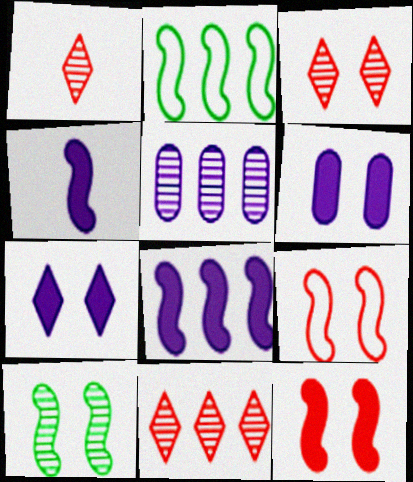[[1, 2, 6], 
[1, 3, 11], 
[1, 5, 10]]